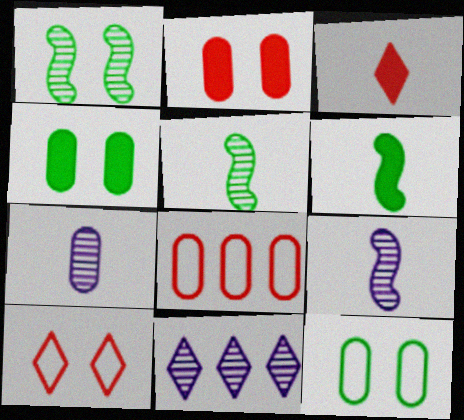[[4, 7, 8]]